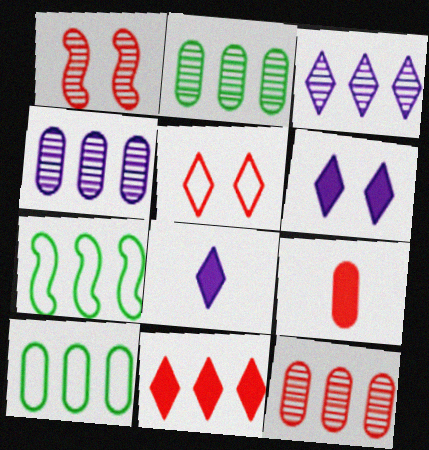[[1, 8, 10], 
[2, 4, 12], 
[4, 7, 11]]